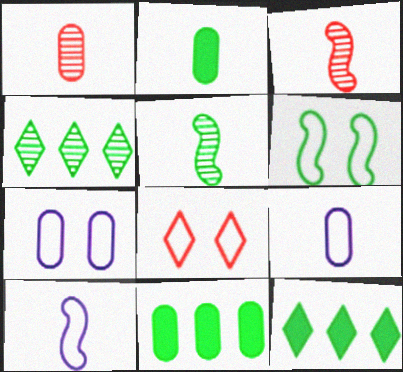[[1, 2, 9], 
[1, 7, 11], 
[2, 4, 6], 
[3, 7, 12], 
[6, 7, 8]]